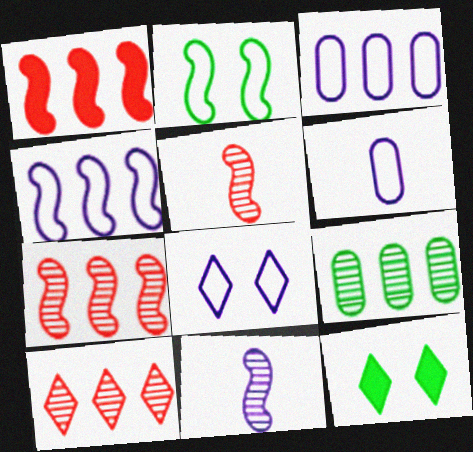[[1, 2, 11], 
[3, 5, 12], 
[4, 6, 8], 
[6, 7, 12]]